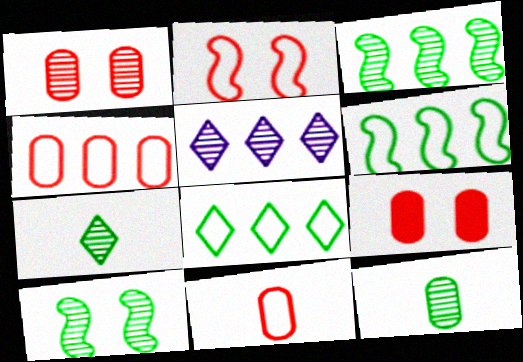[]